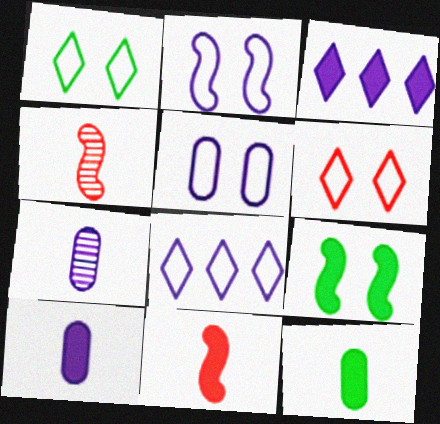[[2, 3, 7]]